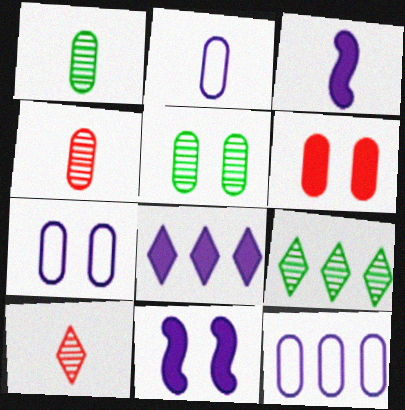[[1, 6, 12], 
[2, 7, 12], 
[5, 6, 7]]